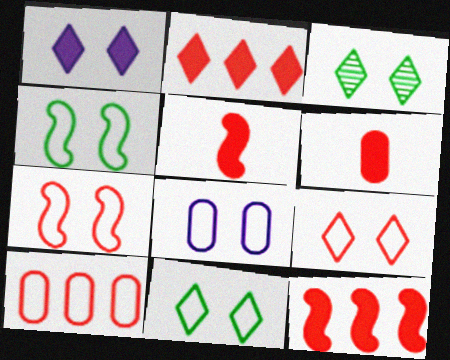[[1, 3, 9], 
[4, 8, 9], 
[7, 8, 11]]